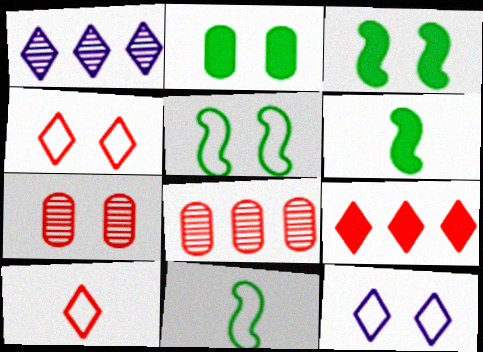[[3, 7, 12], 
[6, 8, 12]]